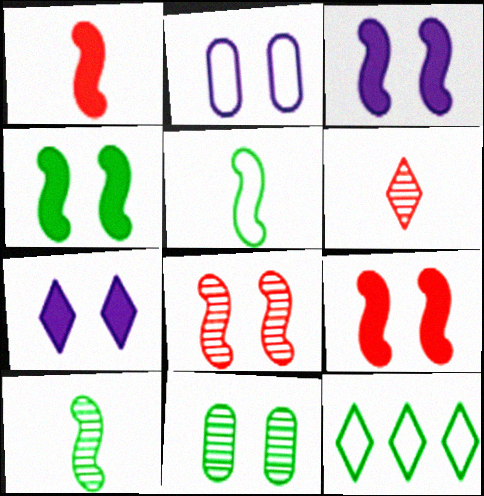[[3, 4, 9], 
[6, 7, 12]]